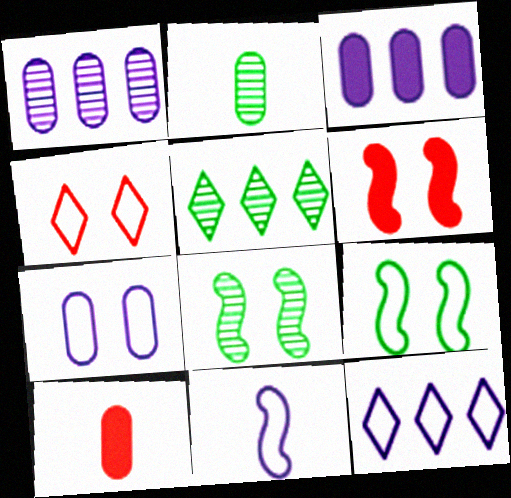[[2, 5, 8], 
[2, 6, 12], 
[4, 7, 9], 
[7, 11, 12], 
[8, 10, 12]]